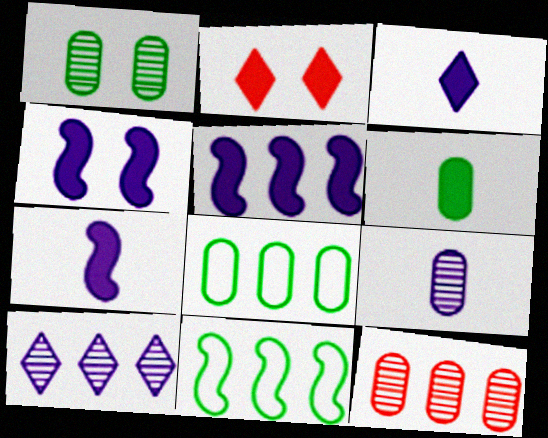[[1, 6, 8], 
[1, 9, 12], 
[2, 5, 6], 
[2, 9, 11], 
[4, 5, 7]]